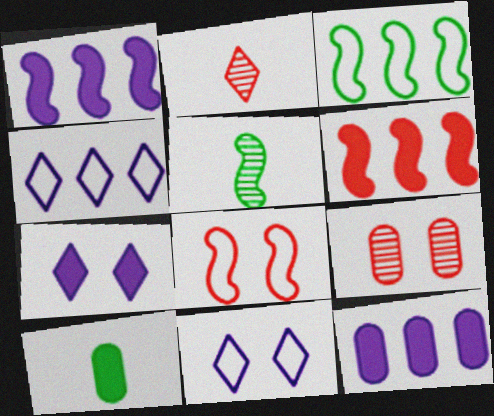[[1, 5, 8], 
[6, 7, 10]]